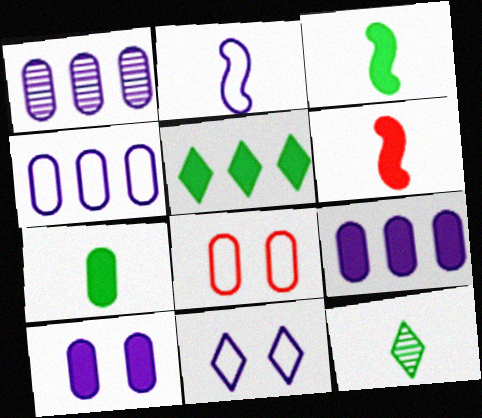[[1, 4, 9], 
[1, 7, 8], 
[2, 4, 11], 
[5, 6, 10]]